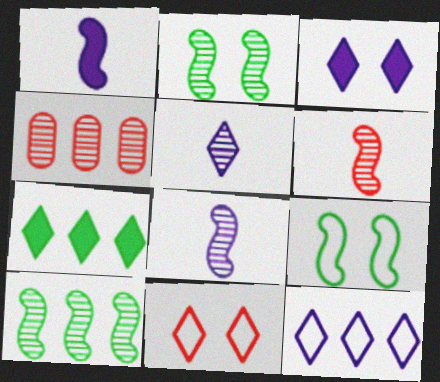[[2, 4, 5], 
[3, 5, 12], 
[5, 7, 11]]